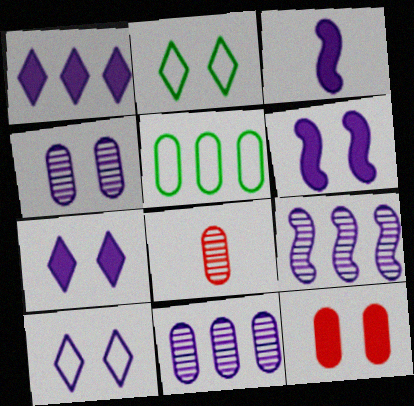[[3, 10, 11], 
[4, 6, 10]]